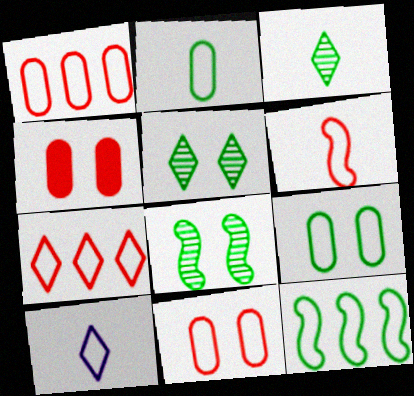[[2, 6, 10], 
[6, 7, 11], 
[10, 11, 12]]